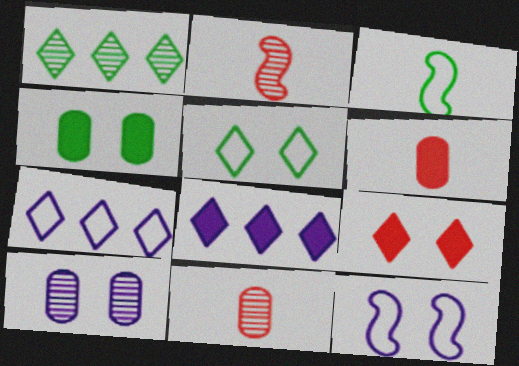[[1, 2, 10], 
[1, 3, 4], 
[1, 6, 12], 
[2, 4, 7]]